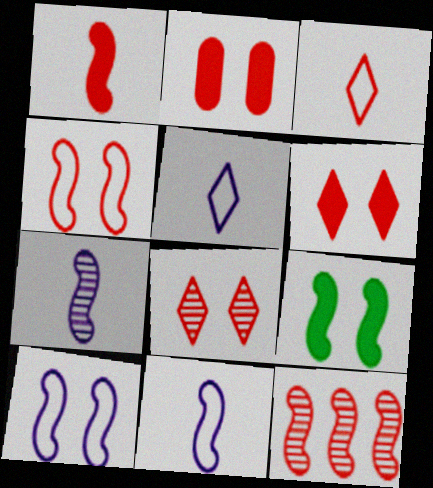[[1, 4, 12], 
[2, 3, 12], 
[2, 4, 8], 
[9, 11, 12]]